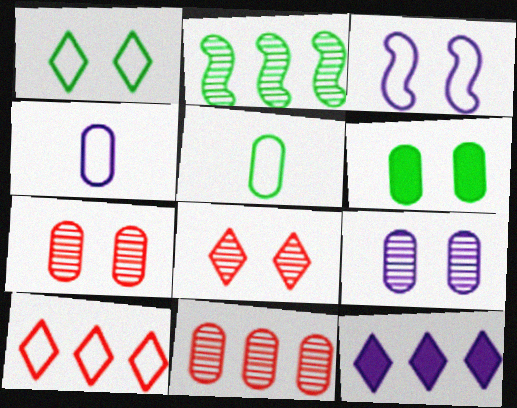[[3, 5, 10], 
[3, 6, 8], 
[4, 6, 11]]